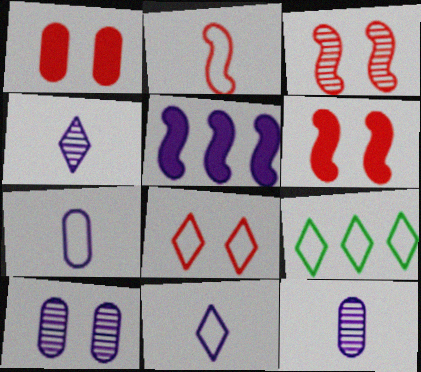[[1, 3, 8], 
[5, 10, 11], 
[6, 9, 12], 
[8, 9, 11]]